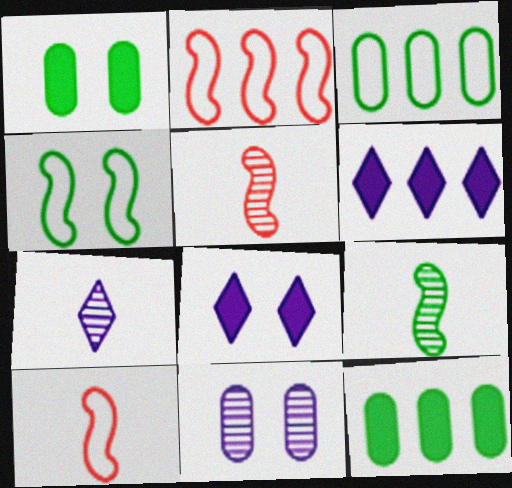[[1, 2, 7], 
[3, 5, 8]]